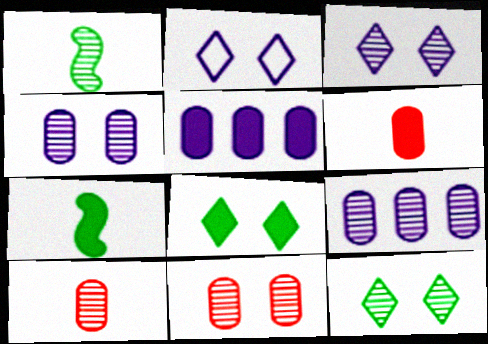[]